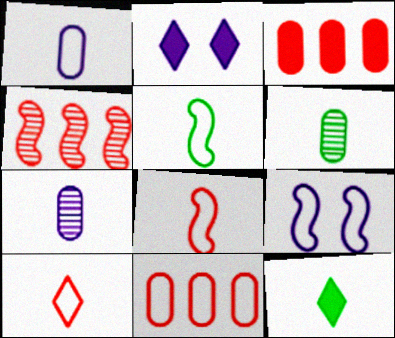[[1, 5, 10], 
[5, 6, 12], 
[7, 8, 12]]